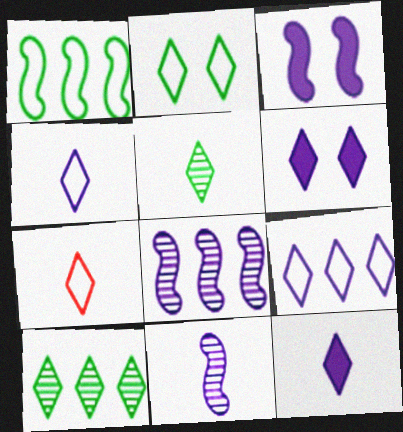[[2, 7, 9], 
[5, 7, 12], 
[6, 7, 10]]